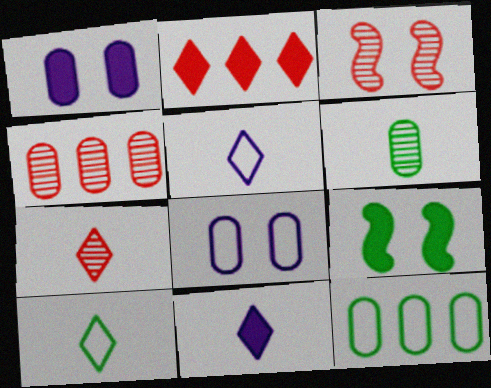[[3, 4, 7], 
[3, 11, 12], 
[4, 5, 9], 
[7, 10, 11]]